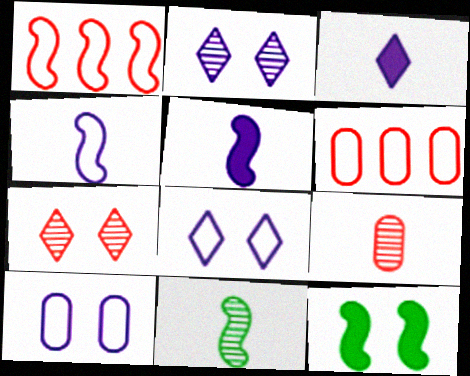[[7, 10, 12]]